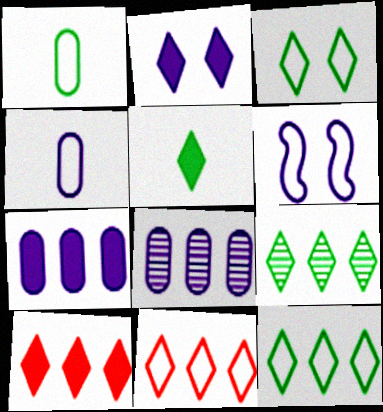[[1, 6, 11], 
[2, 5, 10], 
[3, 5, 9]]